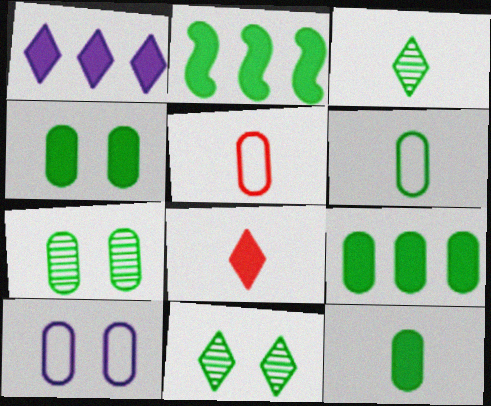[[2, 6, 11], 
[4, 9, 12], 
[6, 7, 9]]